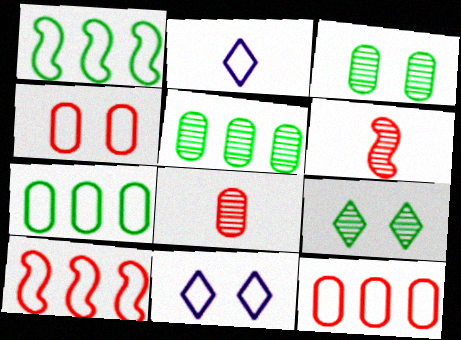[[1, 2, 4]]